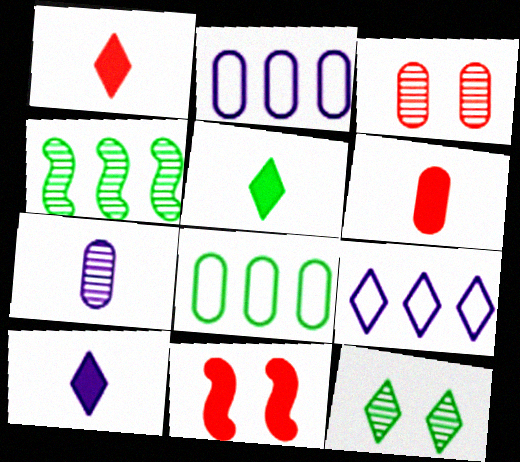[[1, 5, 10], 
[1, 9, 12]]